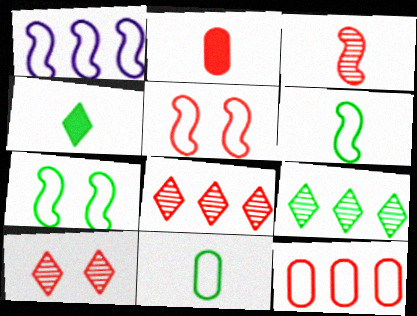[[1, 5, 6], 
[2, 5, 8]]